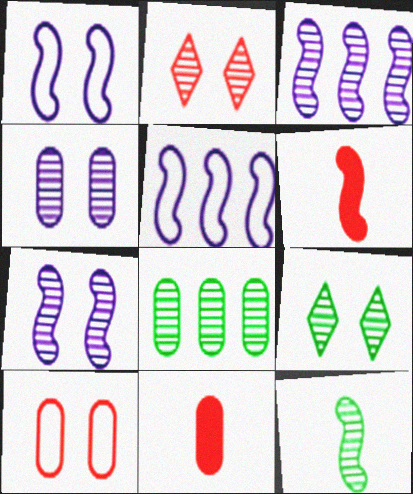[[5, 9, 11], 
[8, 9, 12]]